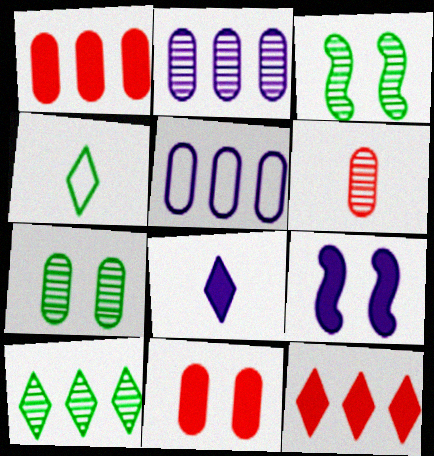[[2, 6, 7]]